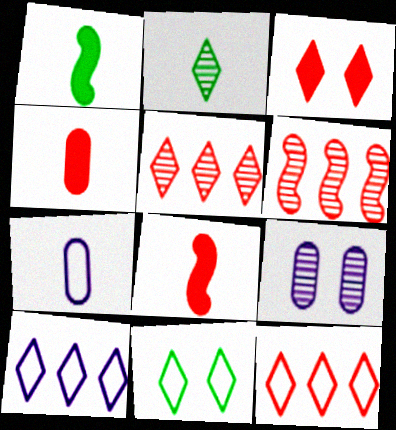[[1, 9, 12], 
[2, 3, 10], 
[2, 6, 9], 
[2, 7, 8]]